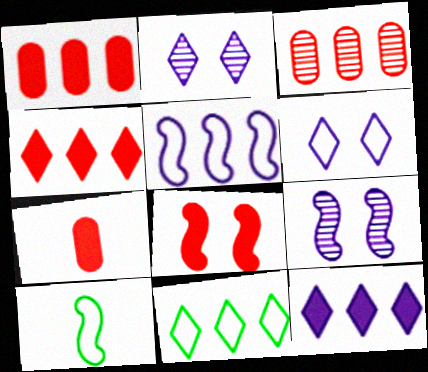[[1, 2, 10], 
[4, 7, 8], 
[7, 9, 11]]